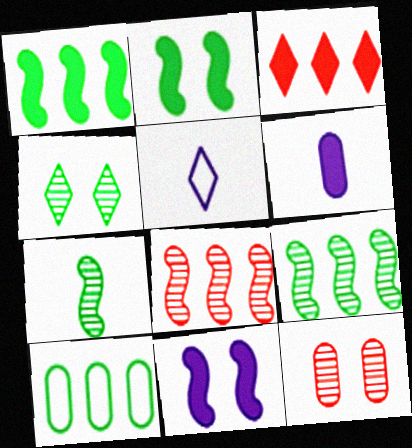[[1, 5, 12], 
[2, 3, 6], 
[3, 4, 5], 
[6, 10, 12]]